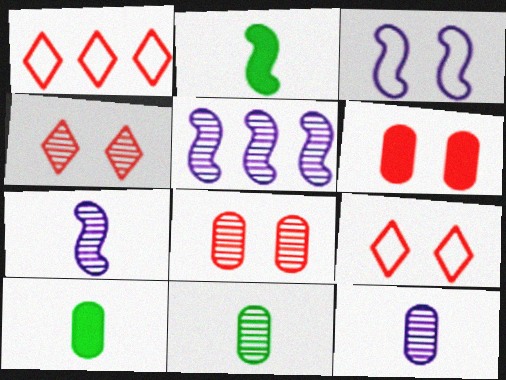[[4, 5, 11], 
[5, 9, 10]]